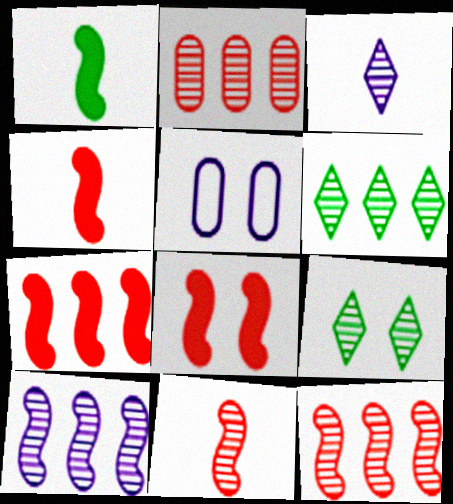[[2, 6, 10], 
[4, 5, 6], 
[4, 7, 8], 
[5, 8, 9]]